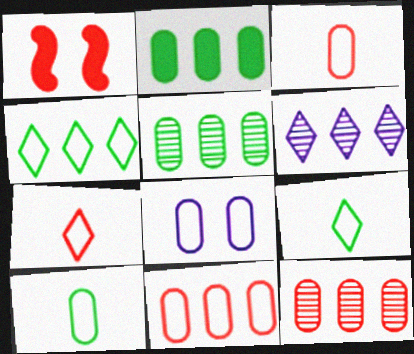[[1, 6, 10], 
[1, 7, 12], 
[8, 10, 11]]